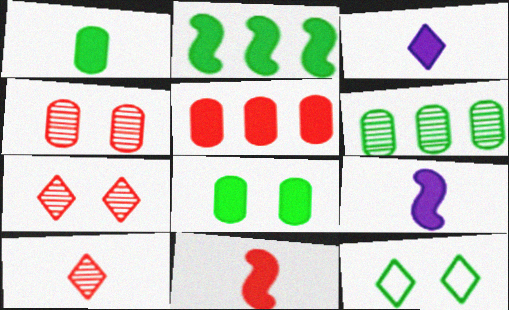[[1, 3, 11]]